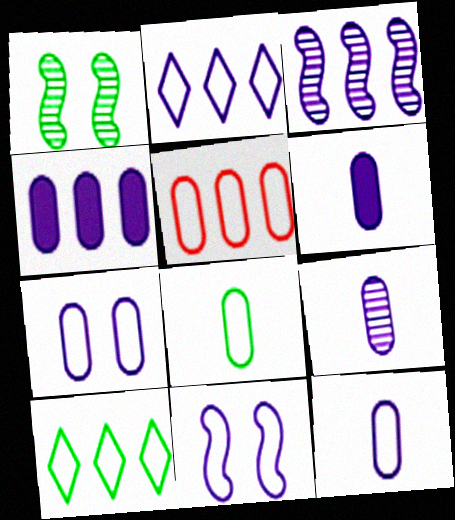[[2, 3, 4], 
[2, 11, 12], 
[4, 7, 9], 
[5, 7, 8], 
[6, 9, 12]]